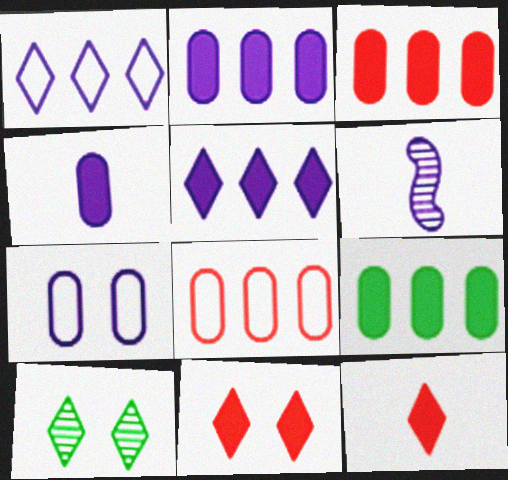[[1, 10, 12], 
[2, 3, 9], 
[5, 6, 7]]